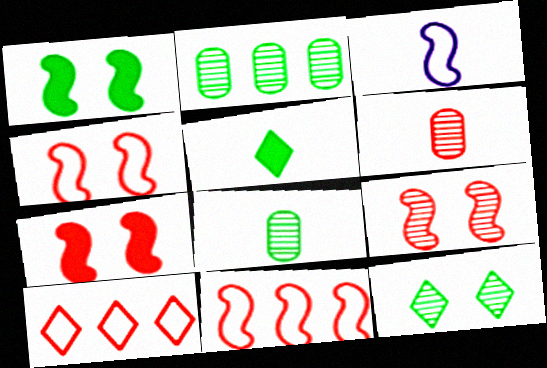[[3, 5, 6], 
[4, 7, 9], 
[6, 7, 10]]